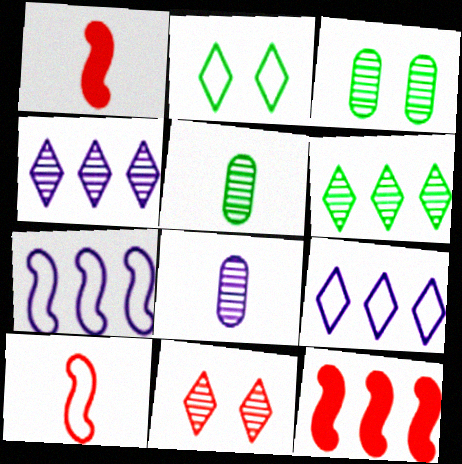[[1, 3, 9], 
[2, 8, 12]]